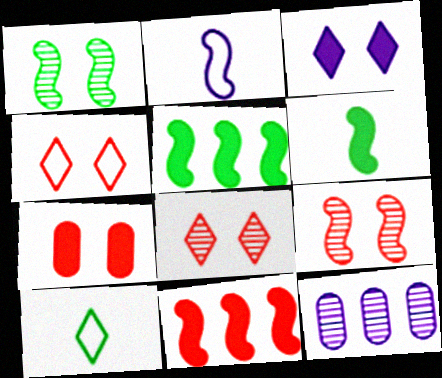[[1, 2, 11], 
[2, 3, 12], 
[2, 5, 9], 
[4, 6, 12], 
[4, 7, 9]]